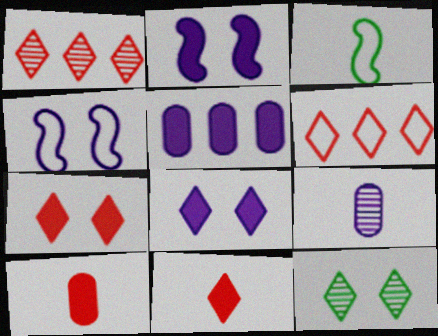[[3, 9, 11]]